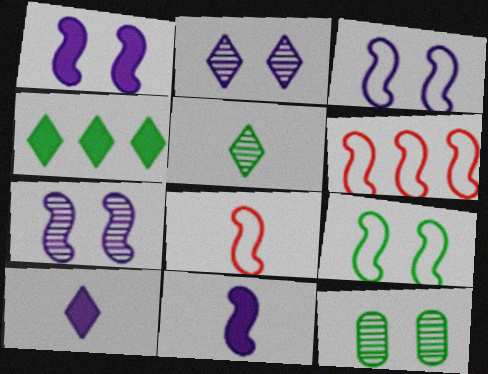[[1, 3, 7], 
[6, 10, 12]]